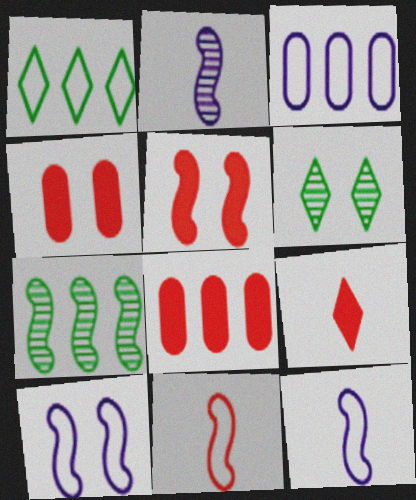[[1, 2, 4], 
[4, 6, 10], 
[5, 7, 12], 
[5, 8, 9], 
[6, 8, 12]]